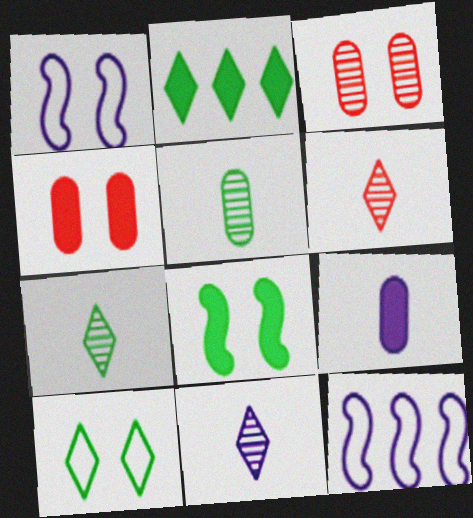[[2, 7, 10], 
[4, 7, 12], 
[6, 7, 11]]